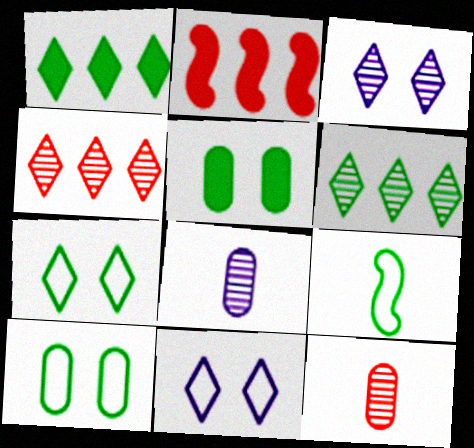[[2, 7, 8], 
[5, 6, 9]]